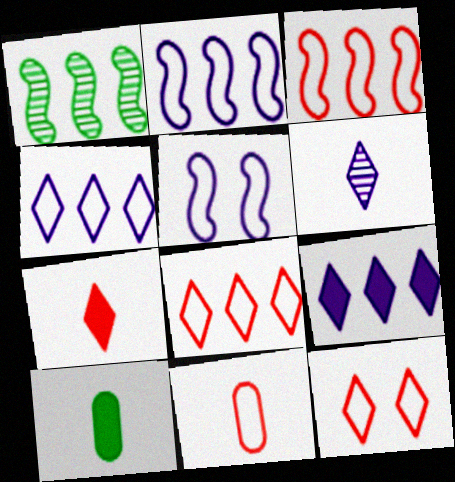[[3, 11, 12]]